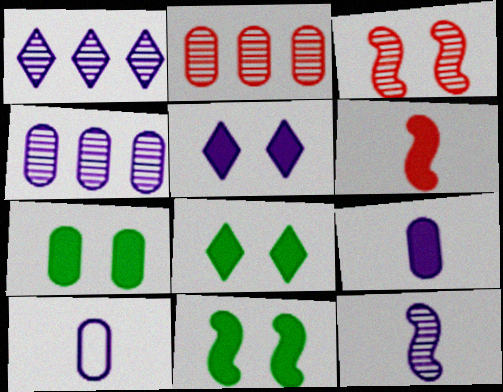[[2, 7, 10], 
[7, 8, 11]]